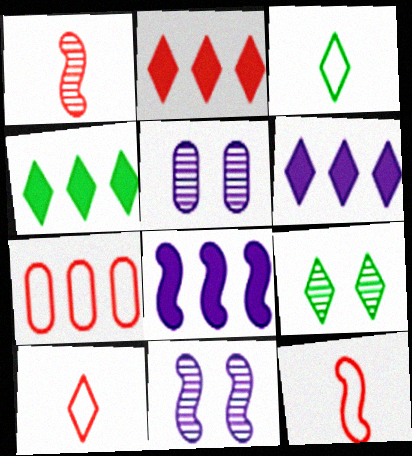[[2, 4, 6], 
[3, 4, 9], 
[4, 5, 12], 
[6, 9, 10]]